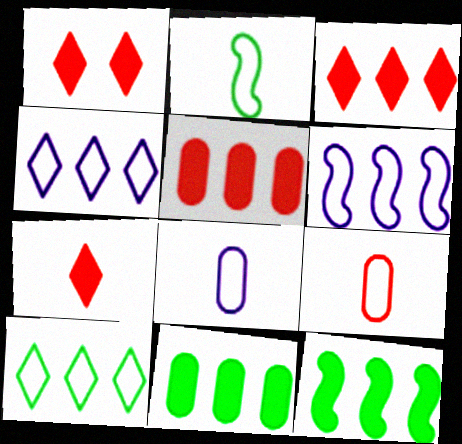[[1, 3, 7]]